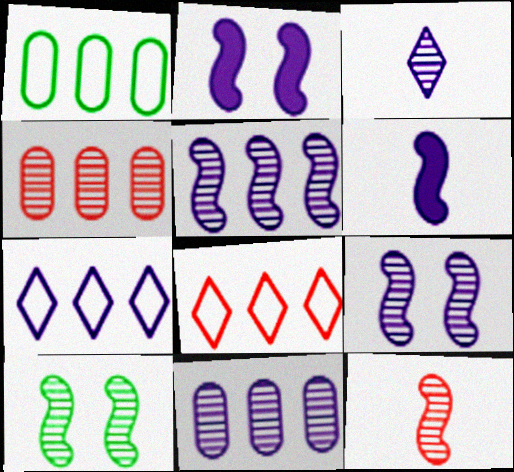[[3, 4, 10], 
[3, 9, 11], 
[5, 10, 12]]